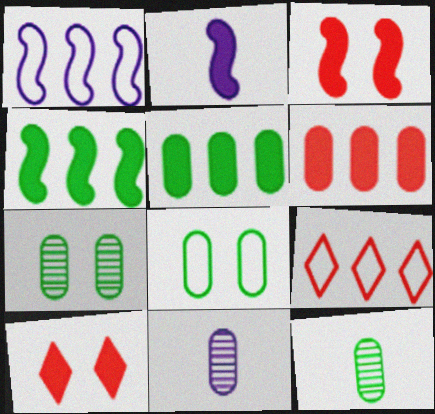[[1, 10, 12], 
[2, 3, 4], 
[2, 5, 10], 
[2, 7, 9], 
[5, 8, 12], 
[6, 8, 11]]